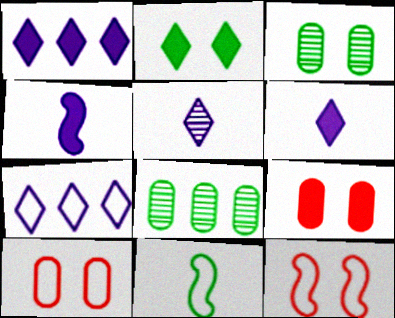[[2, 8, 11], 
[6, 8, 12], 
[7, 10, 11]]